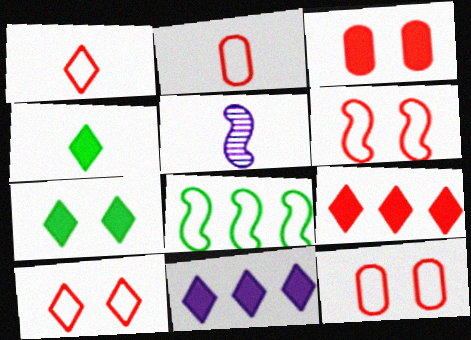[[2, 4, 5], 
[6, 10, 12]]